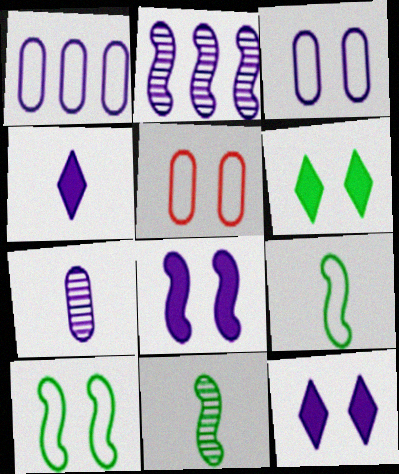[[2, 3, 4]]